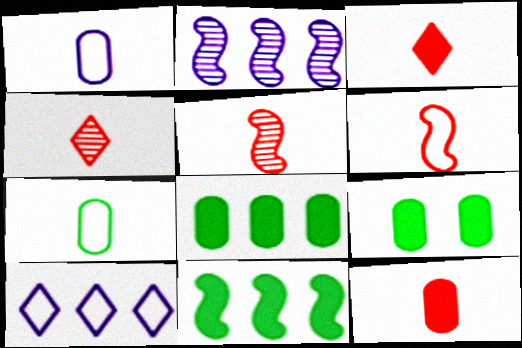[[4, 6, 12], 
[5, 9, 10]]